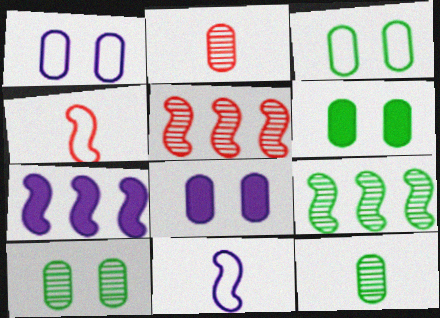[[3, 6, 10]]